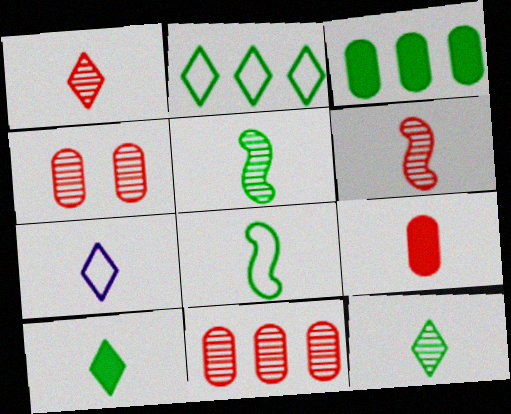[[1, 7, 10], 
[5, 7, 9]]